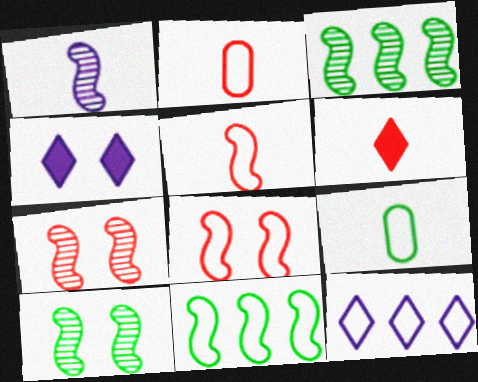[[1, 3, 7], 
[1, 6, 9], 
[2, 3, 4], 
[8, 9, 12]]